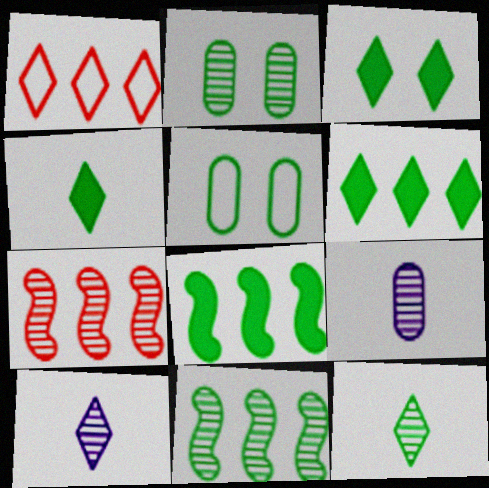[[1, 3, 10], 
[2, 7, 10], 
[2, 11, 12], 
[3, 4, 6], 
[4, 5, 11], 
[5, 8, 12]]